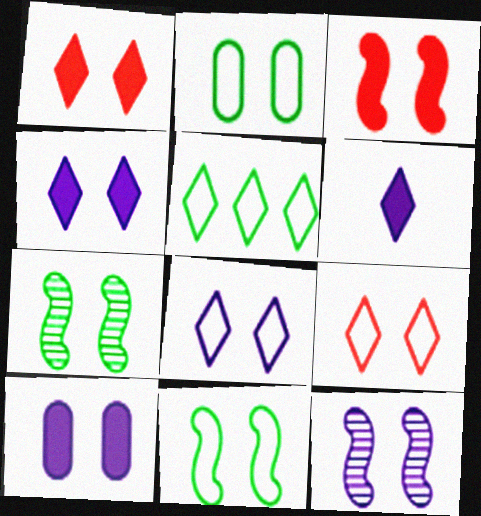[[1, 2, 12], 
[3, 11, 12], 
[7, 9, 10], 
[8, 10, 12]]